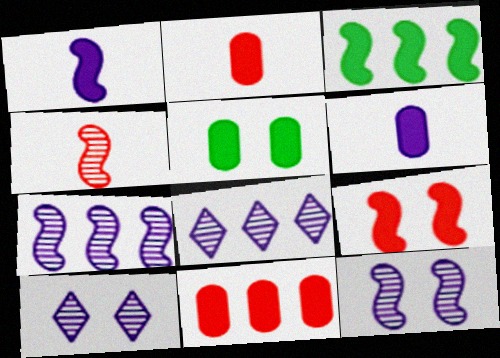[[1, 3, 9], 
[5, 6, 11]]